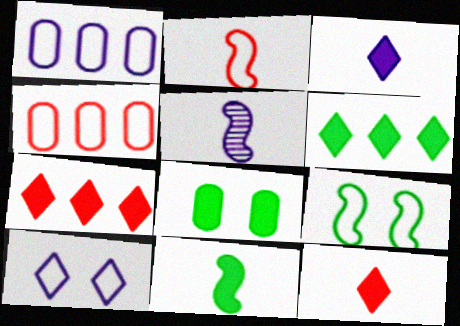[[2, 5, 11], 
[6, 8, 11]]